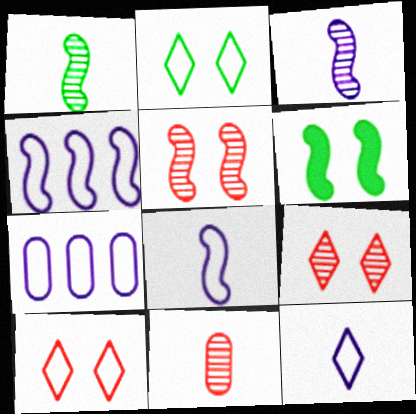[]